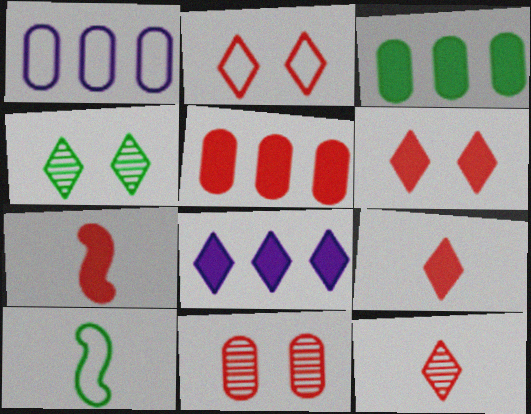[[1, 2, 10], 
[1, 4, 7], 
[3, 4, 10], 
[5, 6, 7], 
[8, 10, 11]]